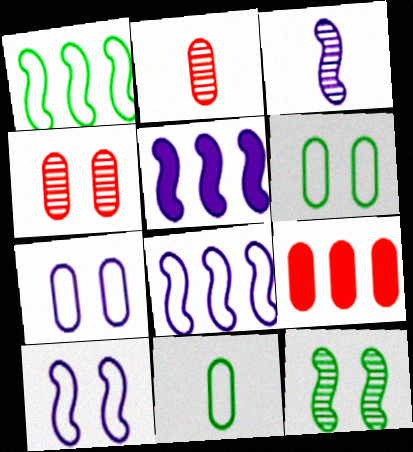[[3, 5, 10]]